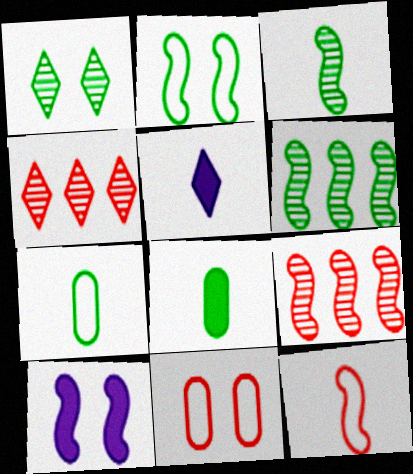[[1, 10, 11], 
[4, 7, 10], 
[5, 6, 11], 
[6, 10, 12]]